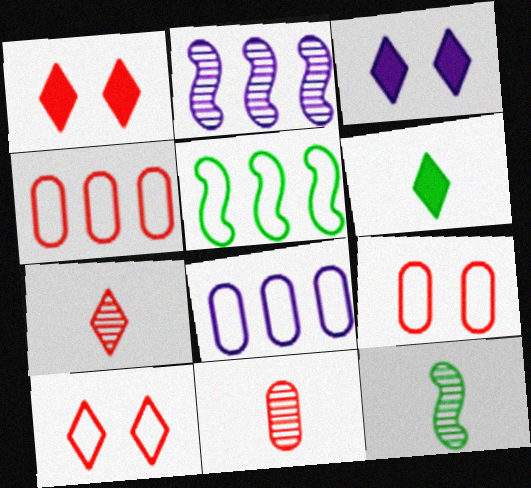[[1, 8, 12], 
[2, 6, 9], 
[3, 4, 12], 
[3, 5, 11]]